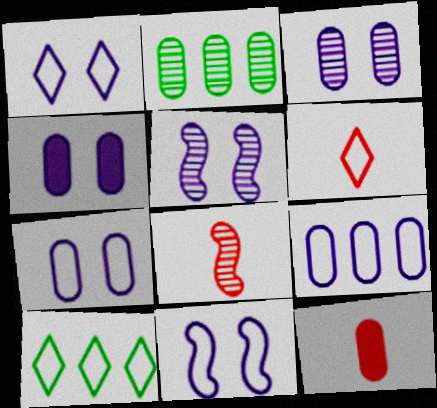[[1, 4, 5], 
[1, 6, 10], 
[1, 7, 11], 
[2, 7, 12], 
[3, 4, 7], 
[4, 8, 10], 
[5, 10, 12], 
[6, 8, 12]]